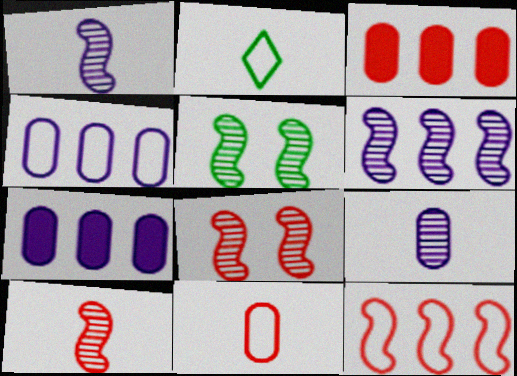[[2, 7, 8], 
[5, 6, 10]]